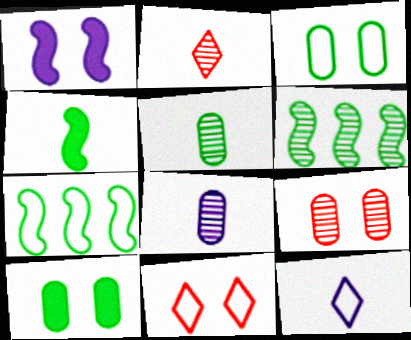[]